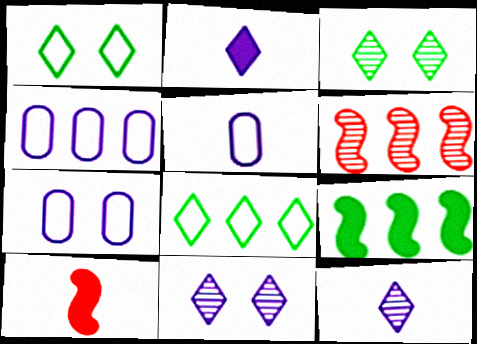[[3, 4, 10], 
[4, 5, 7]]